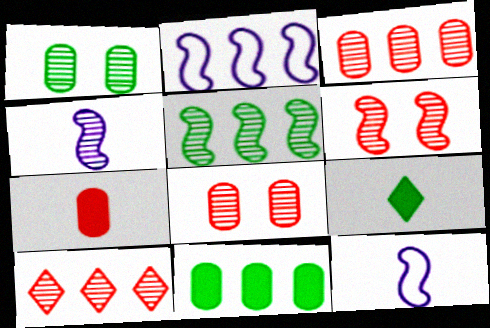[[1, 4, 10], 
[2, 8, 9], 
[2, 10, 11], 
[4, 5, 6]]